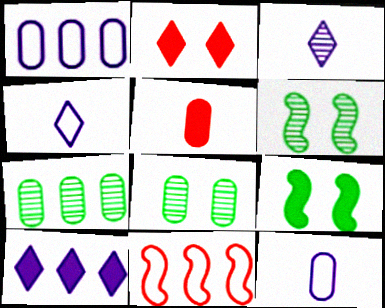[[1, 5, 8], 
[5, 9, 10], 
[7, 10, 11]]